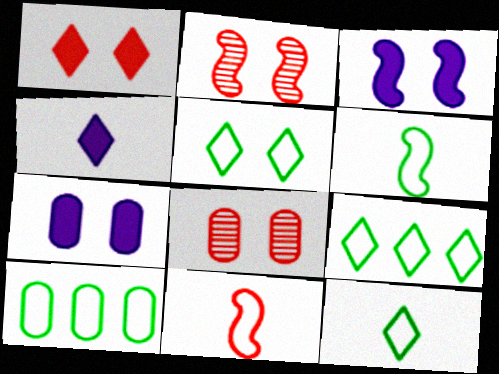[[2, 4, 10], 
[2, 5, 7], 
[3, 5, 8], 
[5, 6, 10], 
[5, 9, 12]]